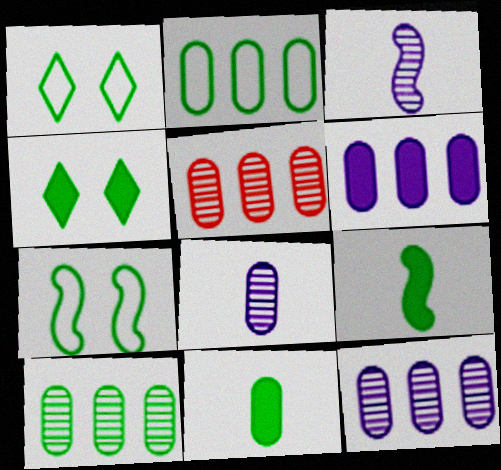[[1, 9, 10], 
[2, 5, 6], 
[5, 10, 12]]